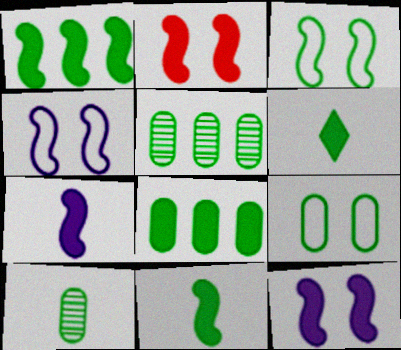[[1, 2, 7], 
[3, 5, 6], 
[8, 9, 10]]